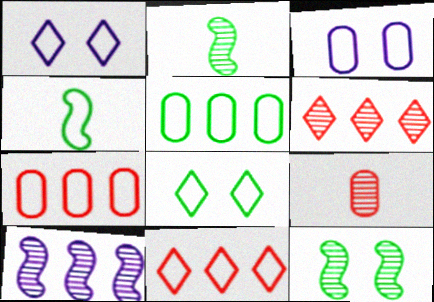[[1, 4, 7], 
[3, 4, 11], 
[4, 5, 8]]